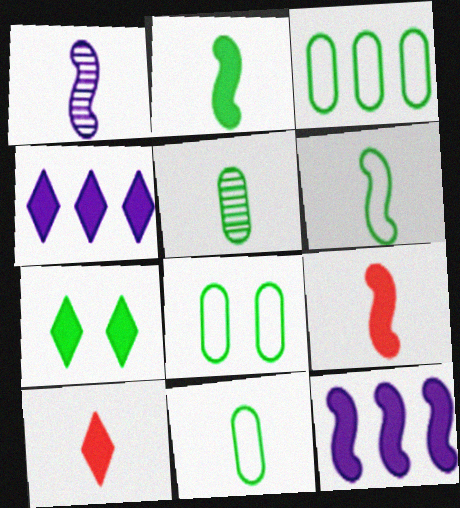[[1, 6, 9], 
[1, 10, 11], 
[3, 8, 11], 
[4, 7, 10]]